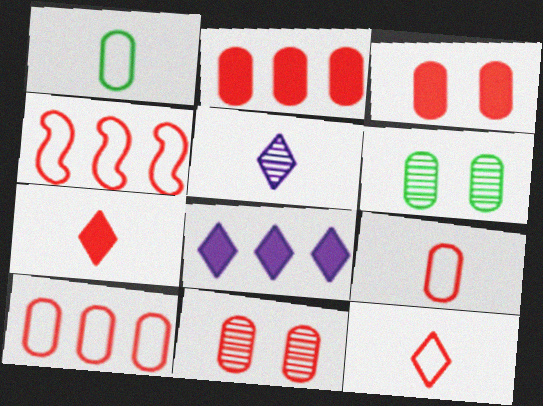[[2, 9, 11], 
[4, 7, 11]]